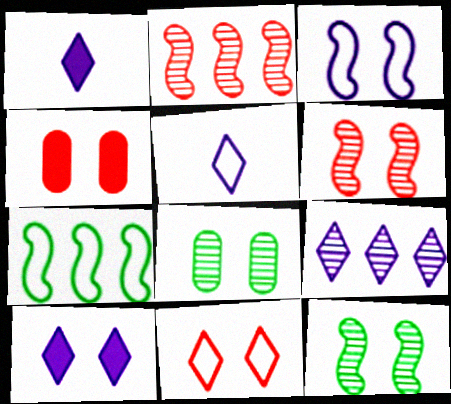[[4, 6, 11], 
[5, 9, 10]]